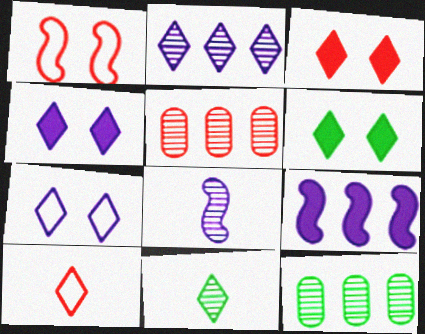[[2, 6, 10], 
[3, 4, 6]]